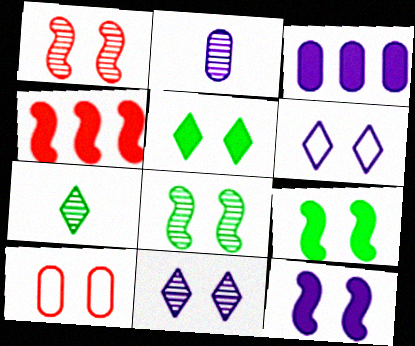[[9, 10, 11]]